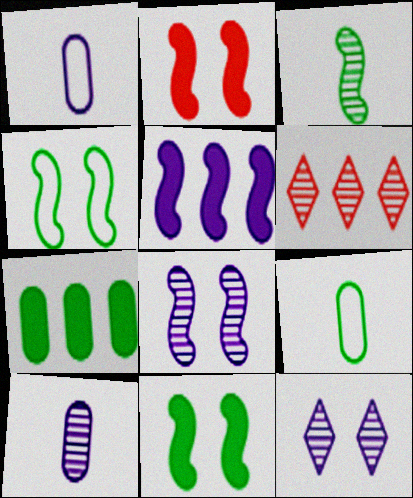[[1, 5, 12], 
[1, 6, 11], 
[2, 4, 8]]